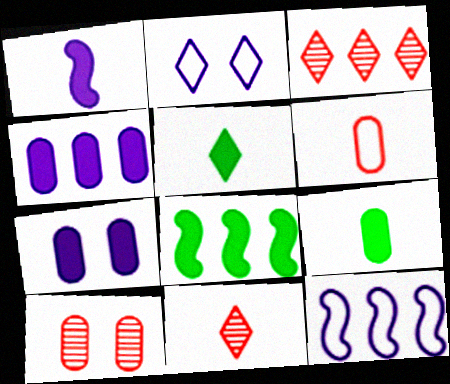[[2, 3, 5], 
[5, 10, 12]]